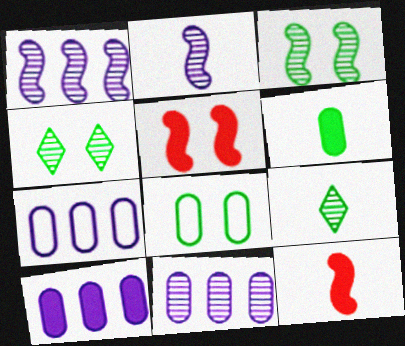[[4, 7, 12], 
[5, 7, 9], 
[7, 10, 11]]